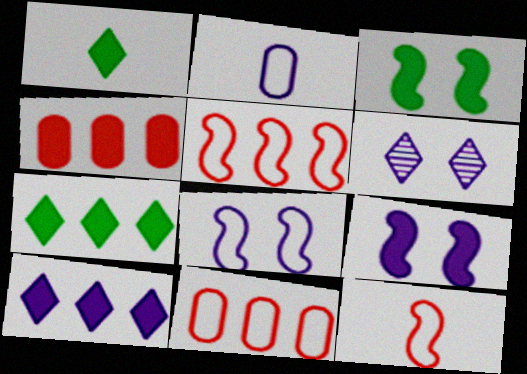[[1, 4, 9]]